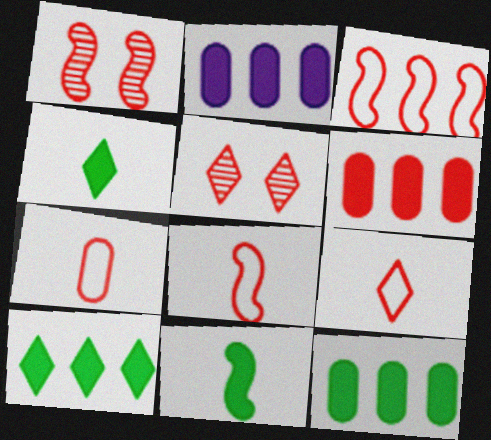[[1, 6, 9], 
[2, 6, 12], 
[5, 6, 8], 
[7, 8, 9]]